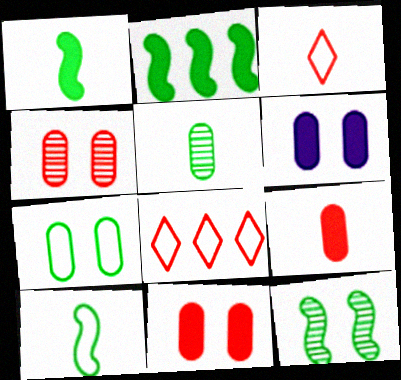[[2, 10, 12], 
[4, 6, 7]]